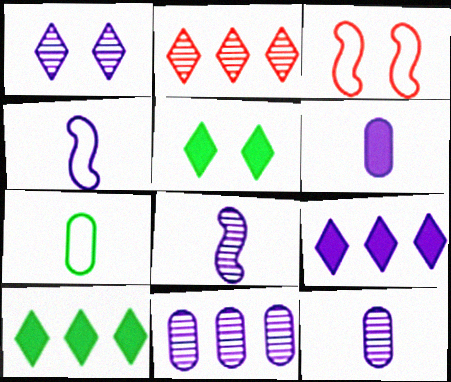[[1, 8, 11], 
[3, 10, 12]]